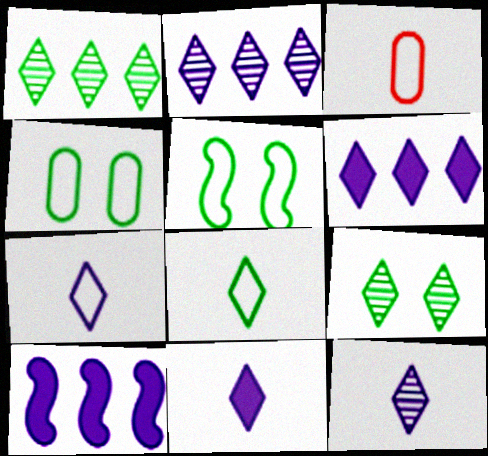[[3, 9, 10], 
[7, 11, 12]]